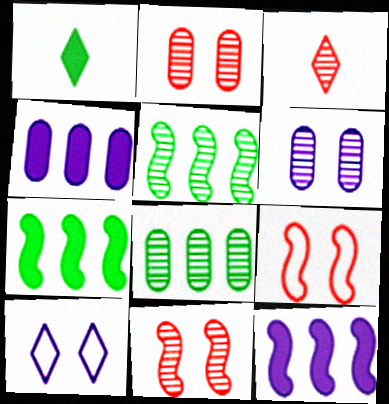[[3, 5, 6]]